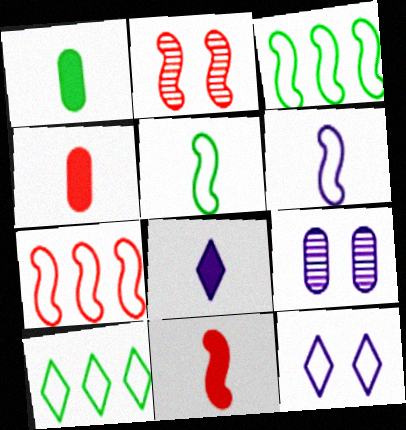[[1, 8, 11], 
[2, 7, 11], 
[9, 10, 11]]